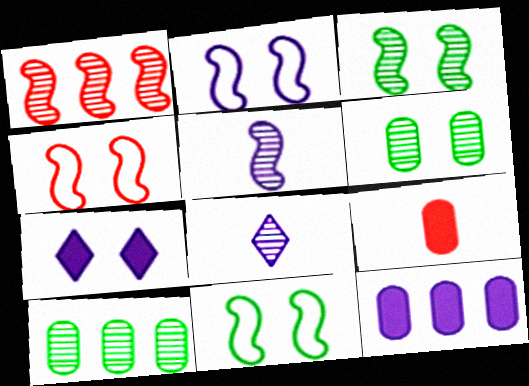[[1, 3, 5], 
[1, 6, 8], 
[2, 4, 11], 
[2, 8, 12], 
[4, 6, 7]]